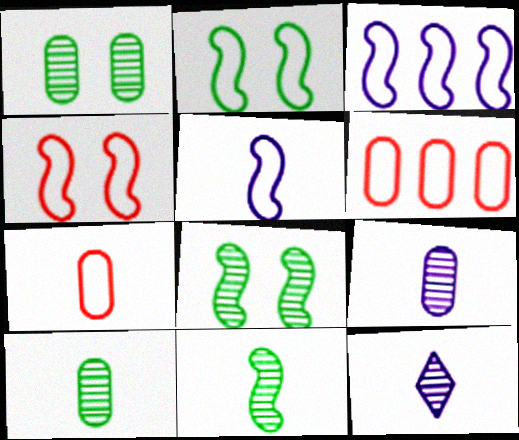[]